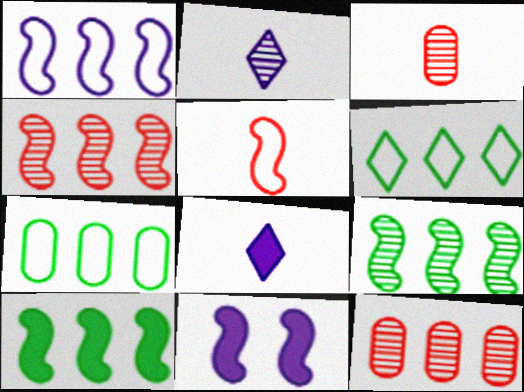[[1, 4, 10], 
[3, 6, 11], 
[5, 9, 11]]